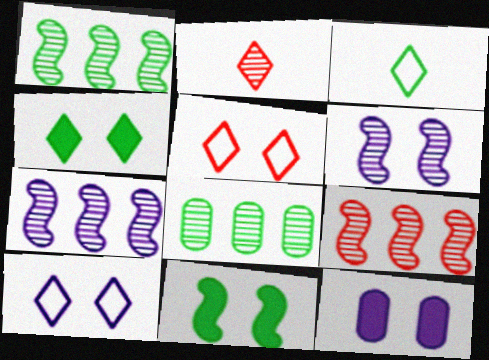[[1, 7, 9], 
[2, 6, 8], 
[3, 8, 11], 
[3, 9, 12], 
[6, 10, 12]]